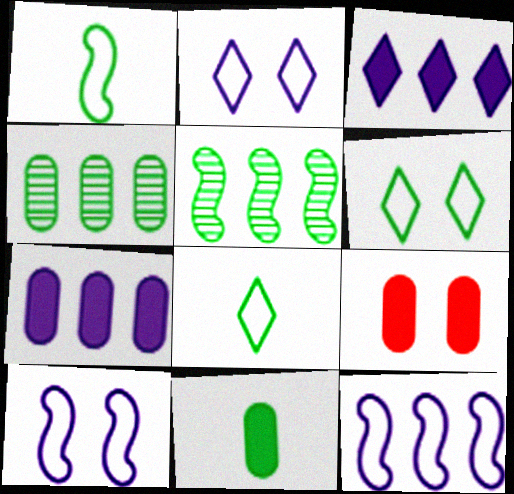[[5, 6, 11], 
[7, 9, 11]]